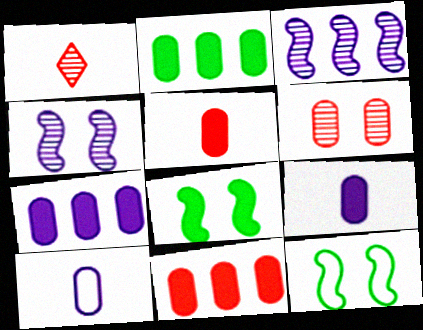[[1, 7, 12], 
[2, 6, 10], 
[2, 7, 11]]